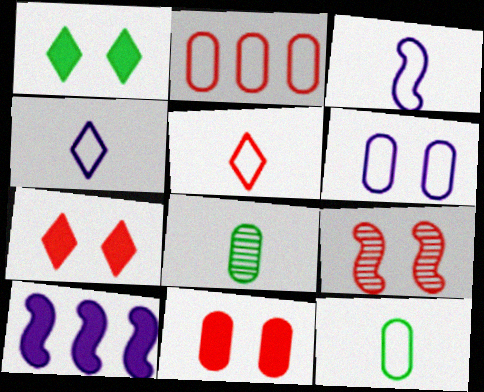[[1, 6, 9], 
[2, 6, 12], 
[3, 5, 12]]